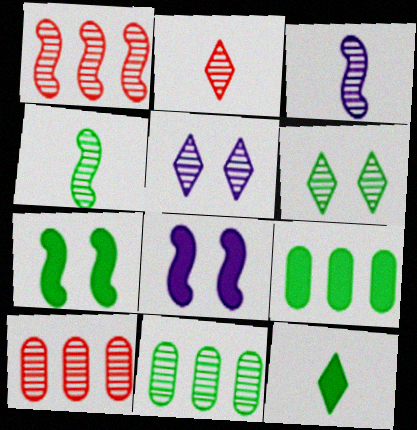[[3, 6, 10], 
[4, 5, 10], 
[4, 6, 11], 
[7, 9, 12]]